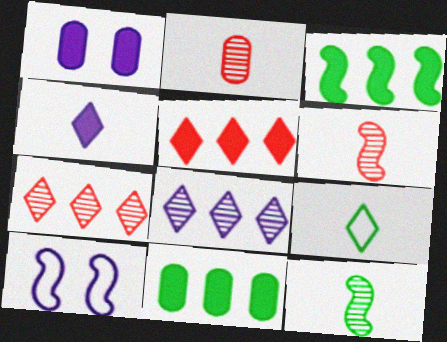[[3, 6, 10]]